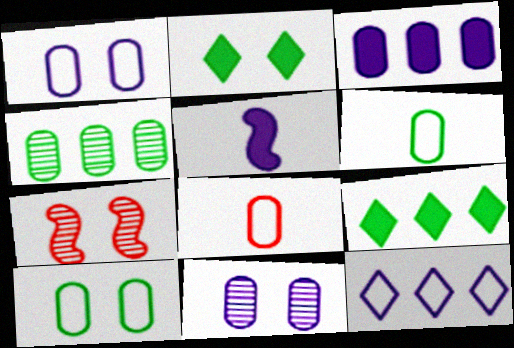[[1, 2, 7], 
[5, 11, 12]]